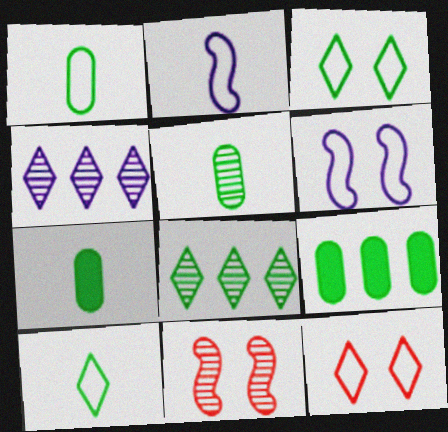[[1, 5, 7], 
[4, 5, 11]]